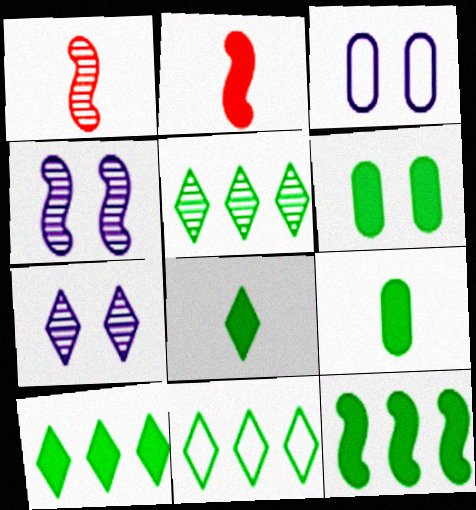[[1, 3, 10], 
[2, 3, 5], 
[5, 10, 11], 
[6, 8, 12]]